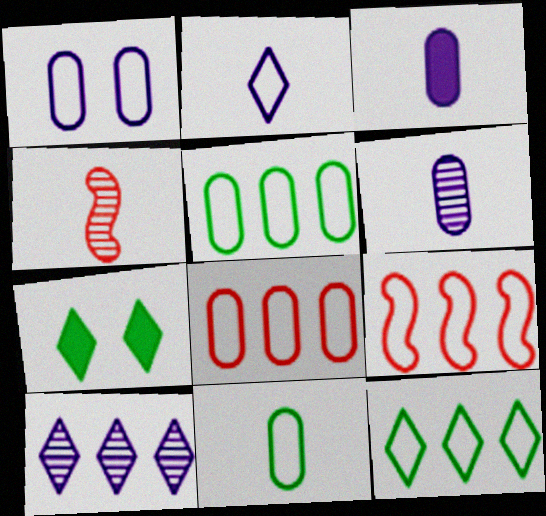[[1, 8, 11], 
[6, 7, 9]]